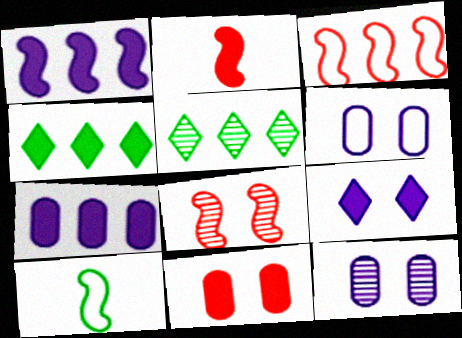[[1, 8, 10], 
[2, 3, 8], 
[2, 5, 6], 
[3, 5, 7]]